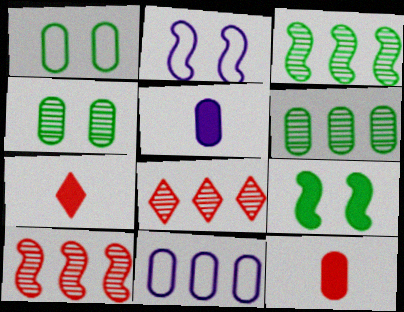[[2, 6, 7], 
[4, 11, 12]]